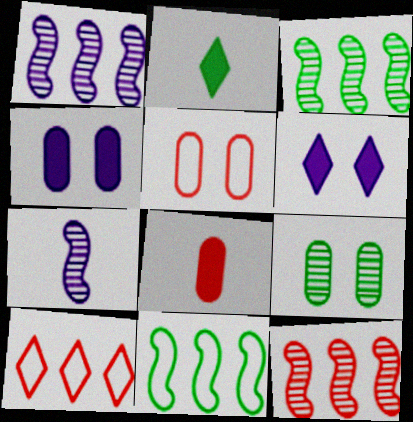[[1, 2, 5], 
[1, 3, 12], 
[2, 9, 11], 
[4, 5, 9]]